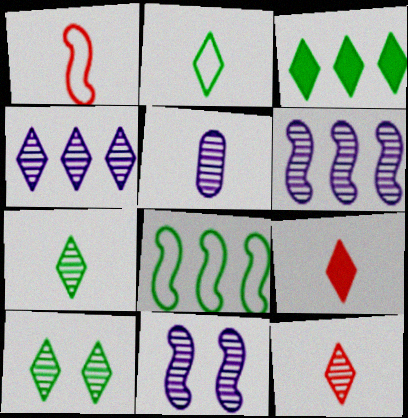[[2, 3, 10], 
[4, 5, 11], 
[4, 10, 12]]